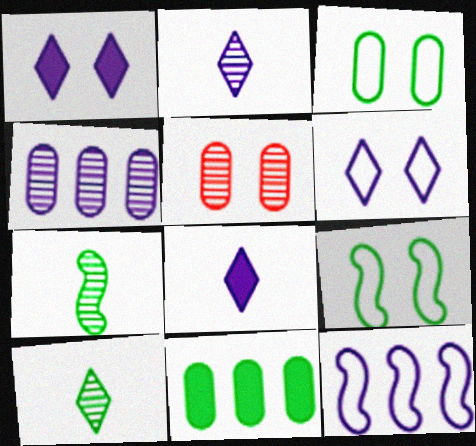[[1, 5, 9], 
[9, 10, 11]]